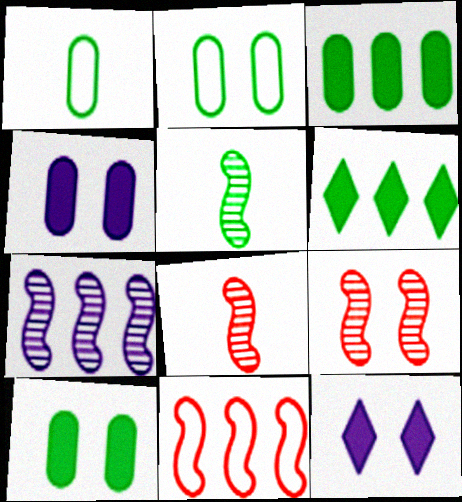[[2, 5, 6], 
[2, 9, 12], 
[5, 7, 9]]